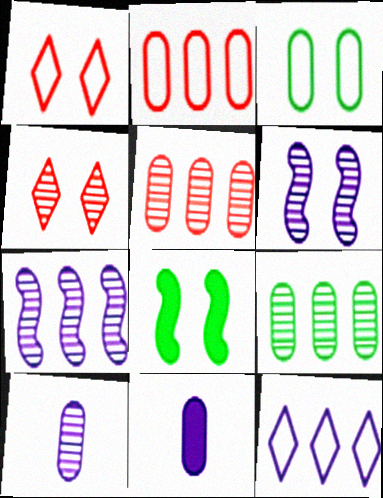[[3, 5, 11], 
[6, 11, 12]]